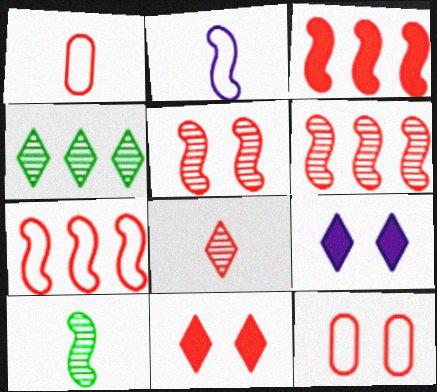[[1, 6, 11], 
[3, 6, 7], 
[3, 8, 12], 
[5, 11, 12]]